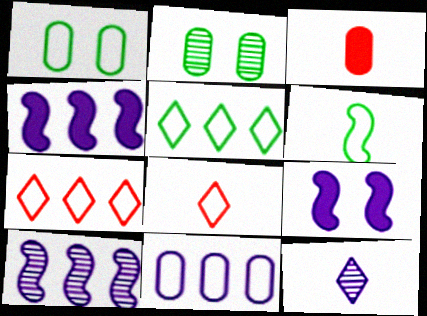[[1, 5, 6], 
[2, 3, 11], 
[2, 4, 8], 
[3, 6, 12], 
[9, 11, 12]]